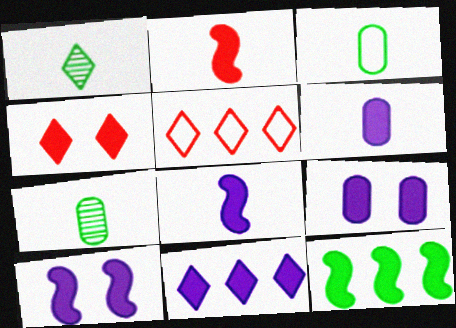[[2, 10, 12], 
[4, 6, 12], 
[5, 7, 10], 
[6, 10, 11], 
[8, 9, 11]]